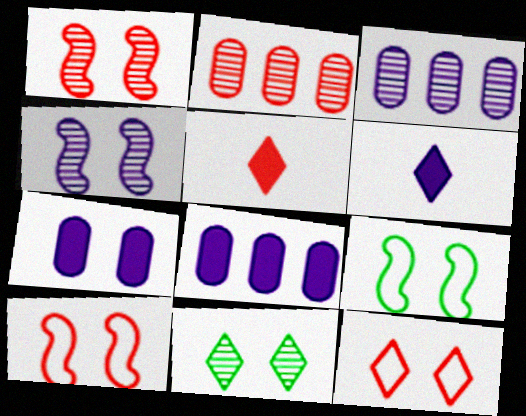[[2, 5, 10], 
[2, 6, 9], 
[3, 5, 9], 
[7, 10, 11]]